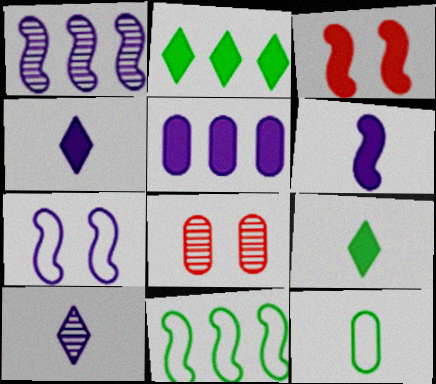[[1, 6, 7], 
[3, 5, 9], 
[4, 8, 11], 
[5, 7, 10], 
[5, 8, 12]]